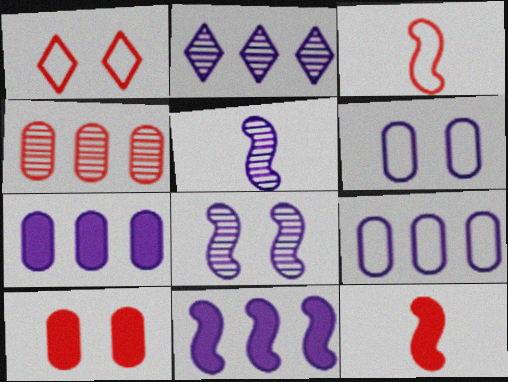[[1, 4, 12], 
[2, 9, 11]]